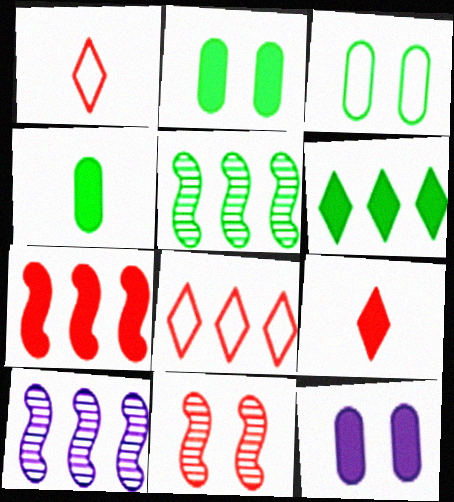[[1, 2, 10], 
[1, 5, 12], 
[3, 9, 10]]